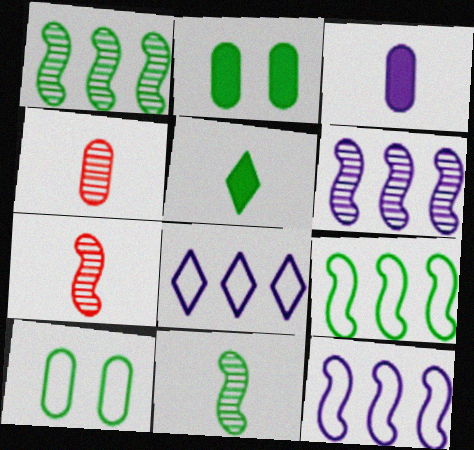[[1, 5, 10], 
[2, 7, 8]]